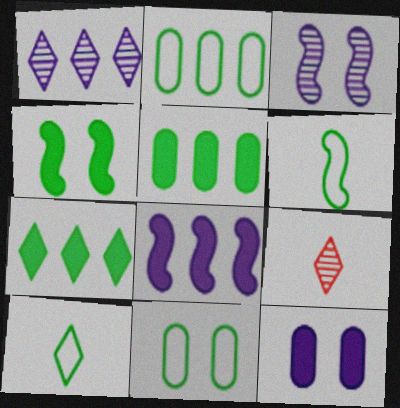[[8, 9, 11]]